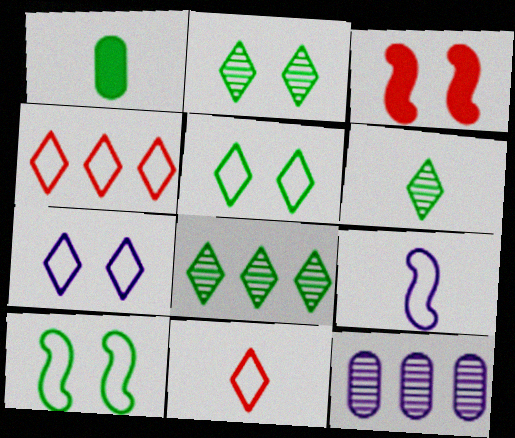[[1, 8, 10], 
[2, 6, 8]]